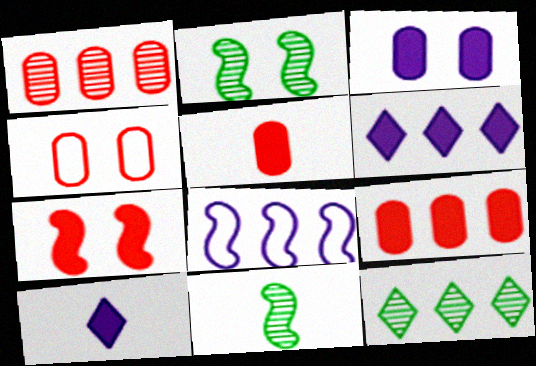[[1, 4, 5], 
[4, 6, 11], 
[7, 8, 11], 
[8, 9, 12]]